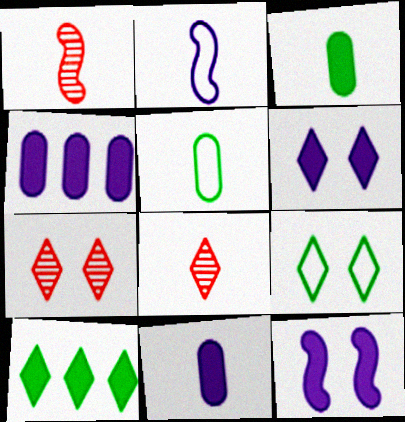[[1, 4, 9], 
[2, 3, 8], 
[6, 7, 9]]